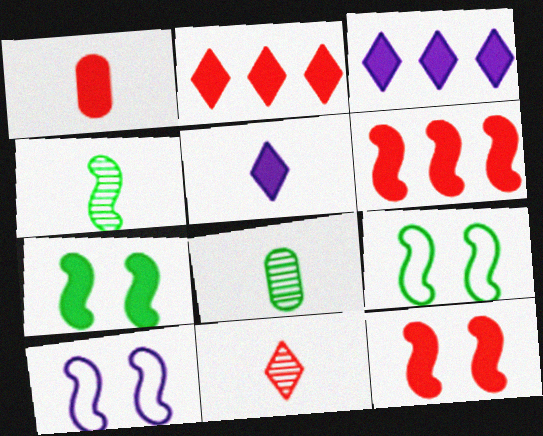[[1, 2, 12], 
[1, 3, 7], 
[2, 8, 10], 
[4, 6, 10]]